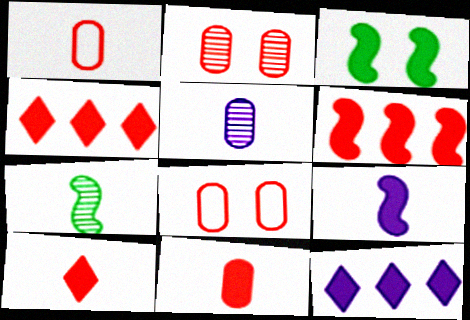[[3, 6, 9], 
[3, 11, 12], 
[7, 8, 12]]